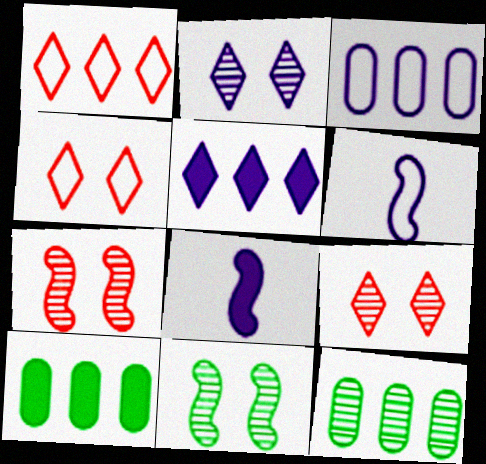[[2, 3, 8], 
[4, 8, 12], 
[6, 9, 10]]